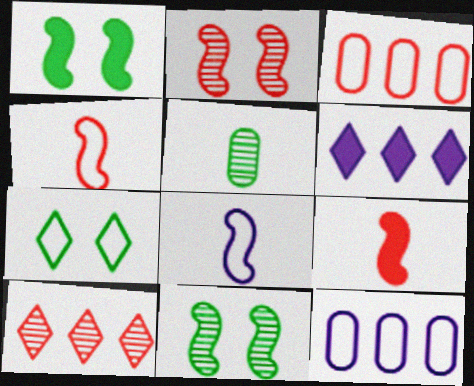[[3, 7, 8], 
[4, 7, 12]]